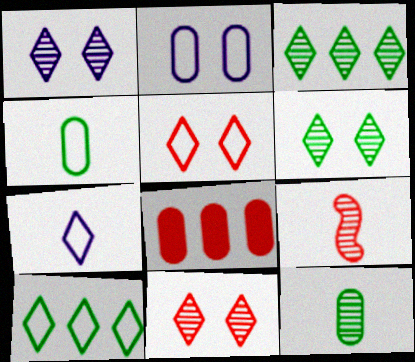[[1, 6, 11], 
[2, 8, 12], 
[5, 7, 10], 
[5, 8, 9]]